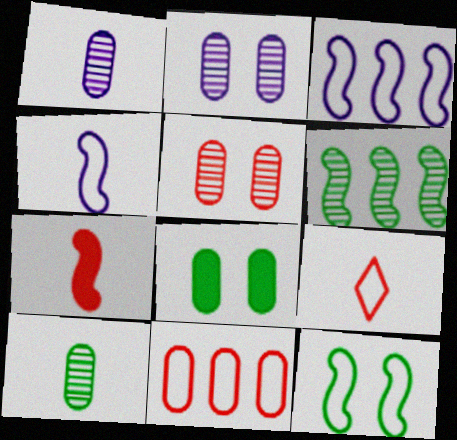[[1, 8, 11]]